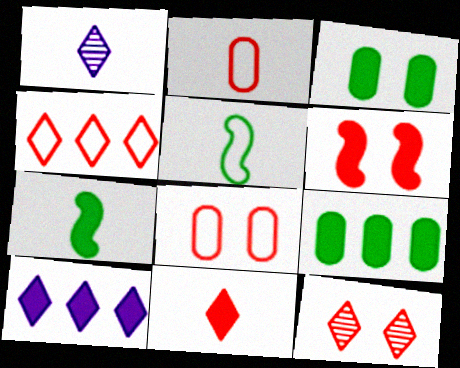[[1, 2, 7], 
[4, 11, 12], 
[6, 8, 12]]